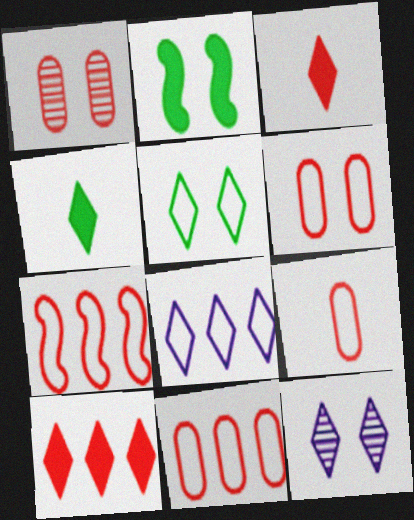[[1, 3, 7], 
[2, 6, 12], 
[6, 9, 11]]